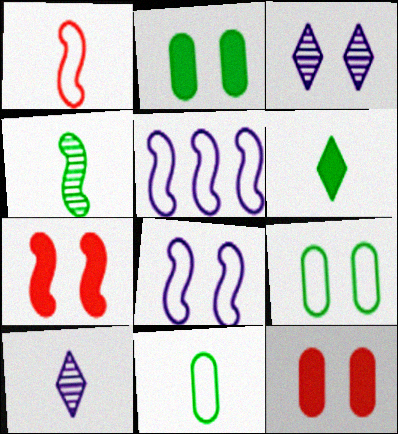[[3, 7, 9], 
[4, 5, 7], 
[4, 6, 11]]